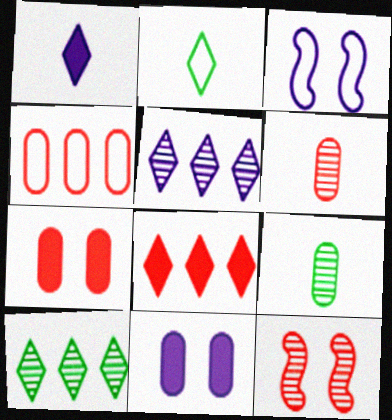[[2, 3, 4], 
[3, 8, 9], 
[4, 6, 7], 
[4, 9, 11], 
[5, 9, 12]]